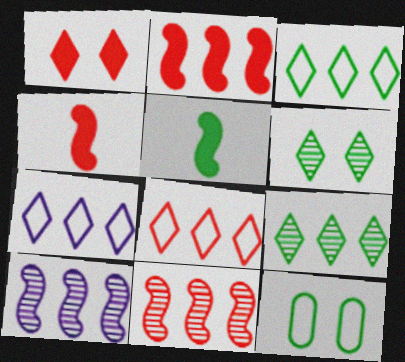[[3, 7, 8], 
[5, 9, 12]]